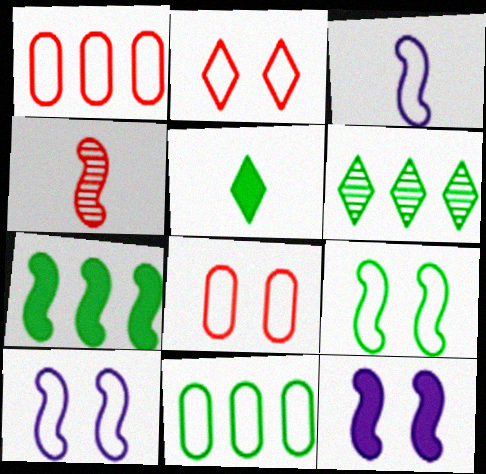[[2, 3, 11], 
[4, 7, 10], 
[6, 7, 11]]